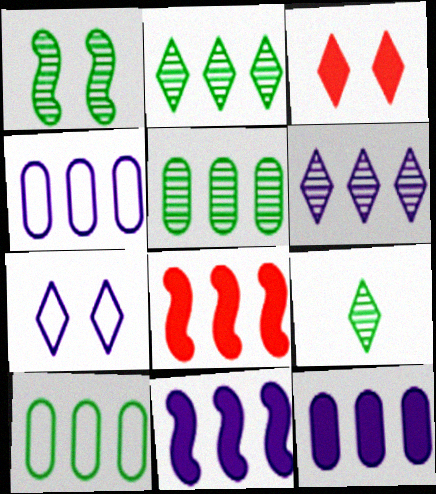[[1, 5, 9], 
[2, 4, 8], 
[4, 6, 11], 
[6, 8, 10]]